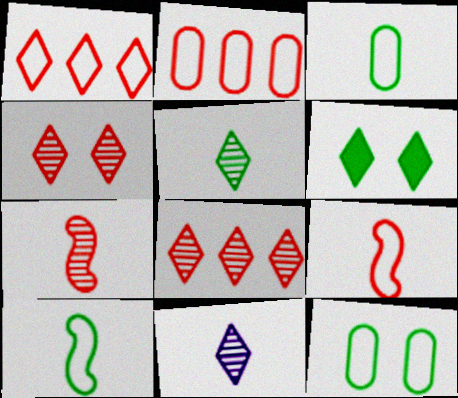[[1, 6, 11]]